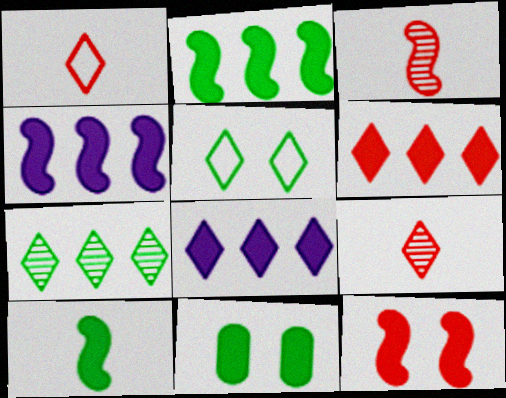[[4, 10, 12], 
[5, 8, 9]]